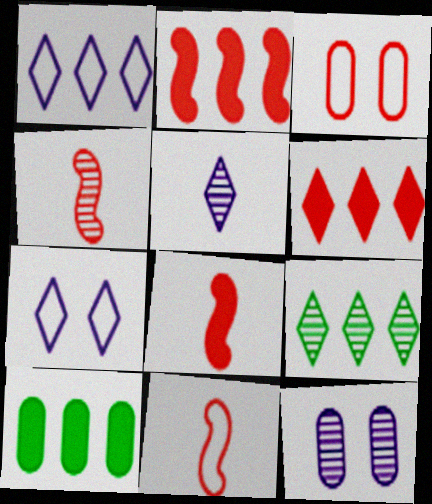[[1, 6, 9], 
[3, 4, 6], 
[4, 7, 10], 
[4, 8, 11], 
[4, 9, 12]]